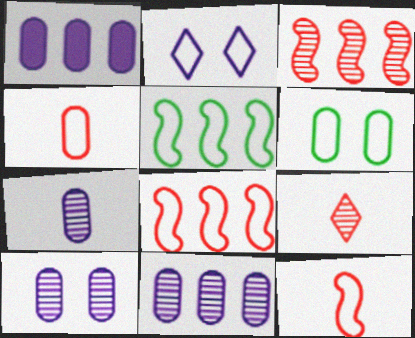[[2, 4, 5], 
[7, 10, 11]]